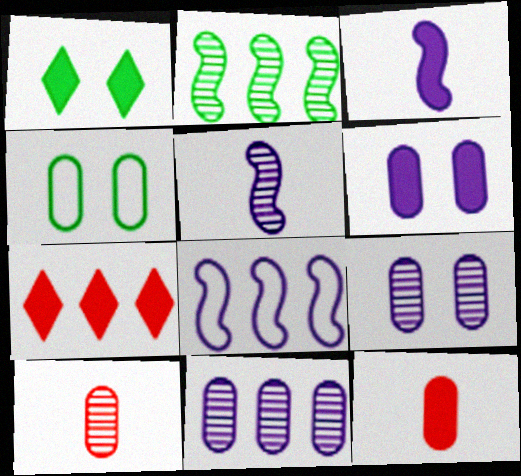[[1, 8, 10], 
[4, 5, 7], 
[4, 11, 12]]